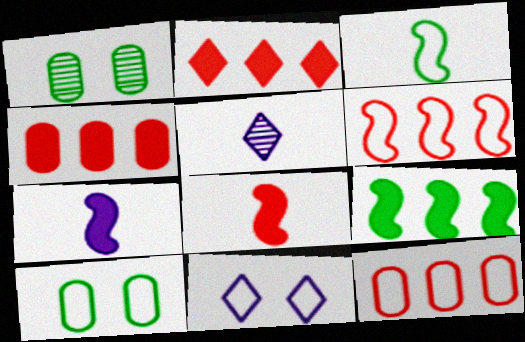[[3, 11, 12]]